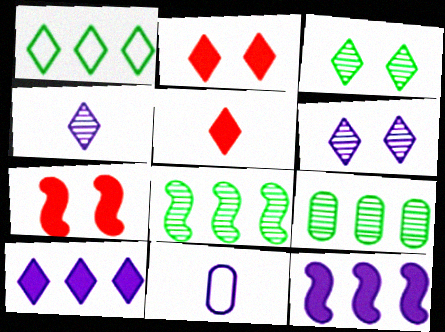[[1, 2, 4], 
[1, 5, 6], 
[2, 8, 11], 
[6, 11, 12]]